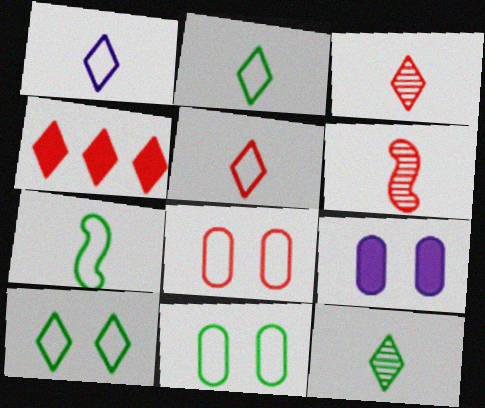[[1, 2, 5], 
[4, 6, 8]]